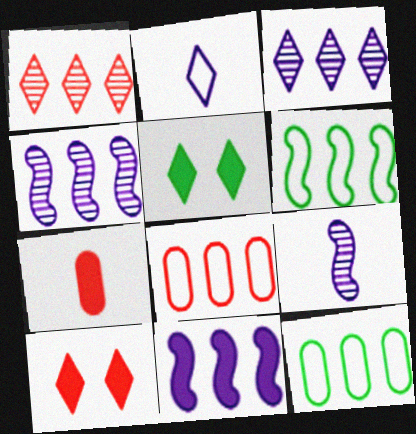[[1, 2, 5], 
[1, 11, 12], 
[5, 7, 11], 
[5, 8, 9], 
[9, 10, 12]]